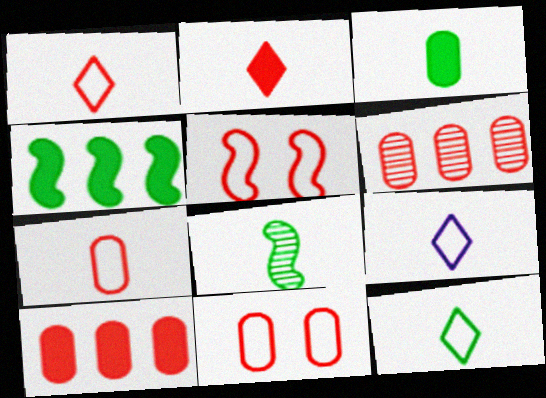[[1, 9, 12], 
[2, 5, 6], 
[3, 8, 12]]